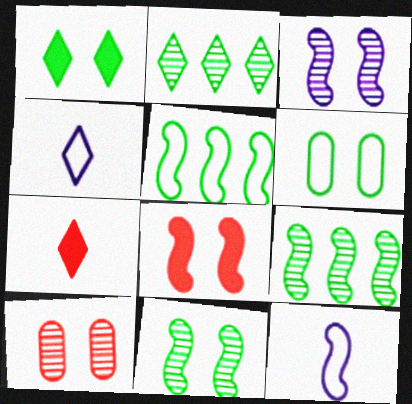[[1, 6, 11], 
[8, 9, 12]]